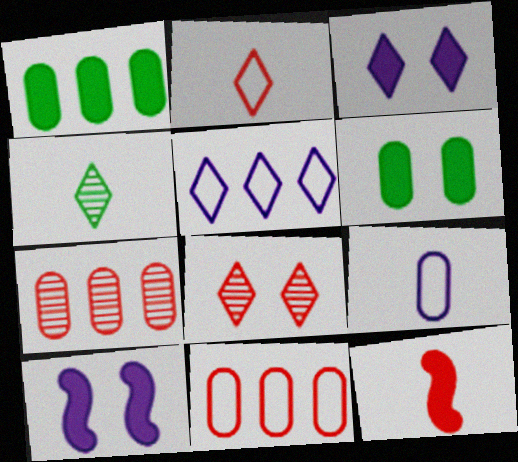[[1, 3, 12], 
[4, 9, 12], 
[4, 10, 11], 
[6, 7, 9], 
[8, 11, 12]]